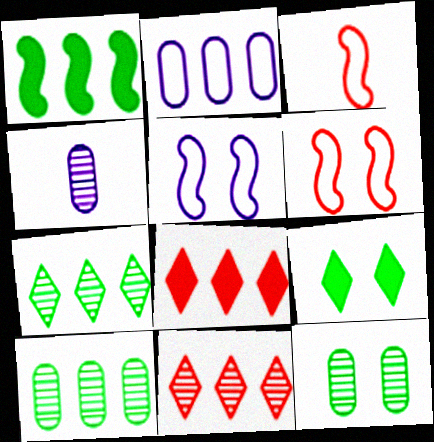[[1, 2, 11]]